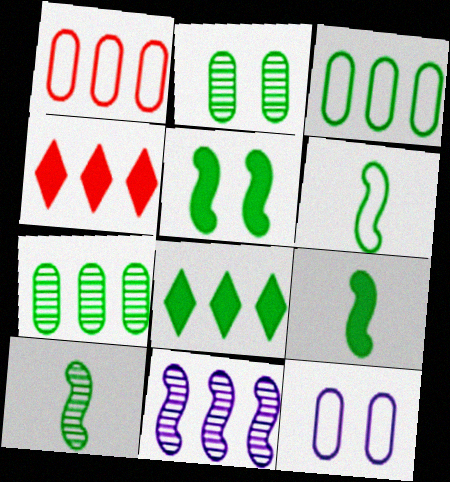[[1, 8, 11], 
[2, 6, 8], 
[3, 4, 11], 
[4, 10, 12], 
[6, 9, 10]]